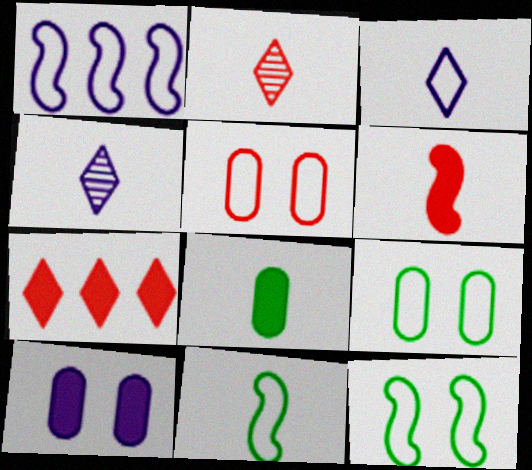[[1, 4, 10]]